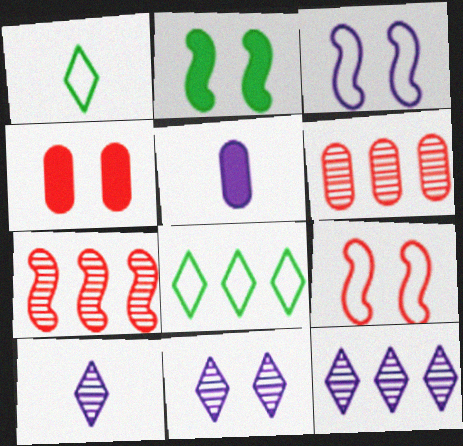[[3, 5, 12], 
[10, 11, 12]]